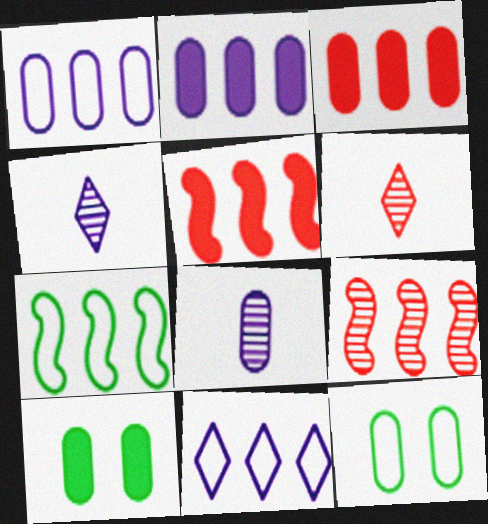[[3, 8, 12], 
[4, 5, 12]]